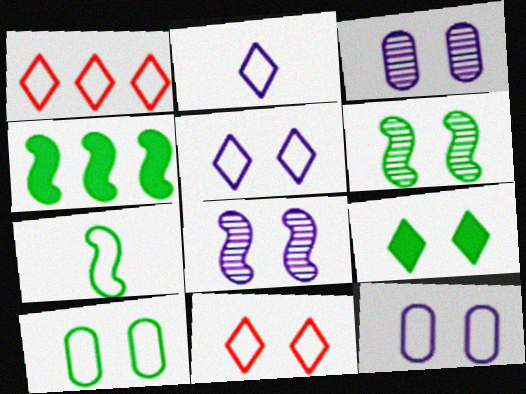[[1, 7, 12], 
[4, 6, 7], 
[6, 9, 10]]